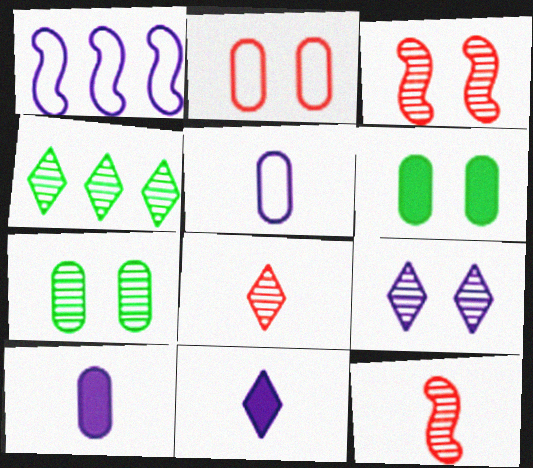[[1, 6, 8], 
[1, 9, 10], 
[3, 7, 9], 
[4, 8, 9]]